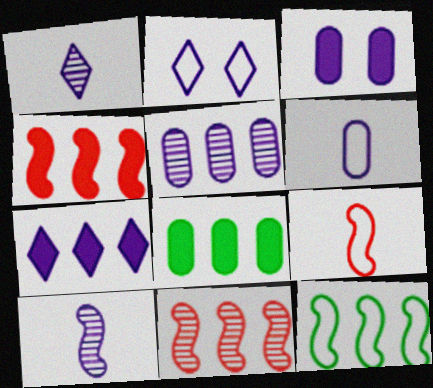[[1, 2, 7], 
[3, 5, 6], 
[4, 7, 8]]